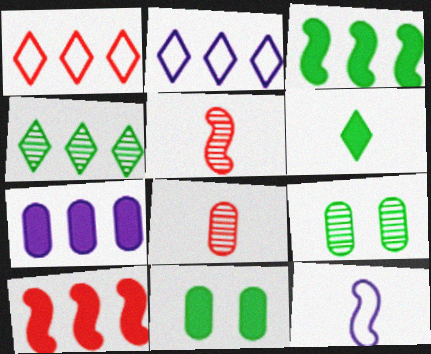[[2, 5, 11], 
[3, 6, 11], 
[6, 8, 12]]